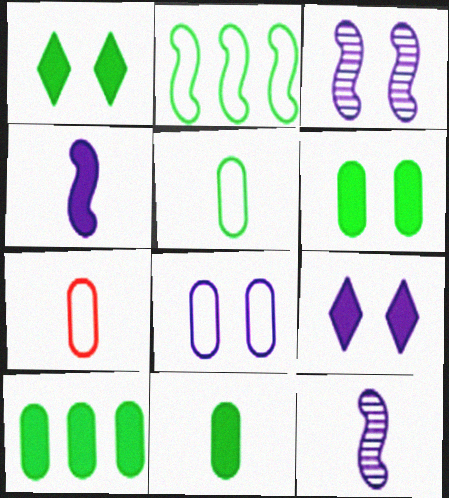[[3, 8, 9], 
[6, 10, 11]]